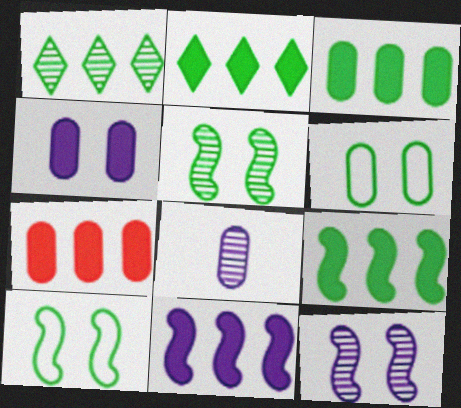[[2, 3, 9], 
[2, 7, 11], 
[6, 7, 8]]